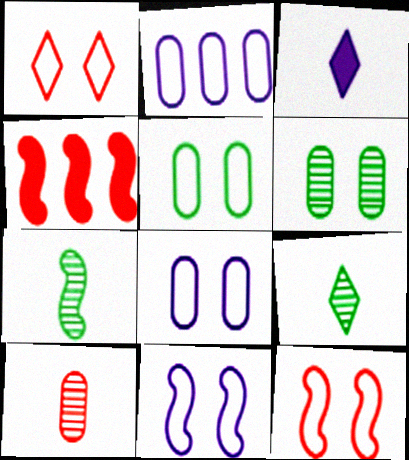[[1, 4, 10], 
[1, 5, 11], 
[4, 7, 11], 
[4, 8, 9]]